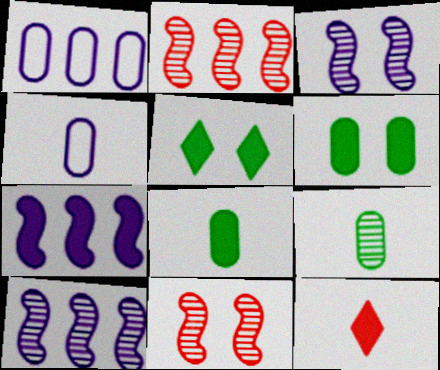[[2, 4, 5], 
[6, 7, 12]]